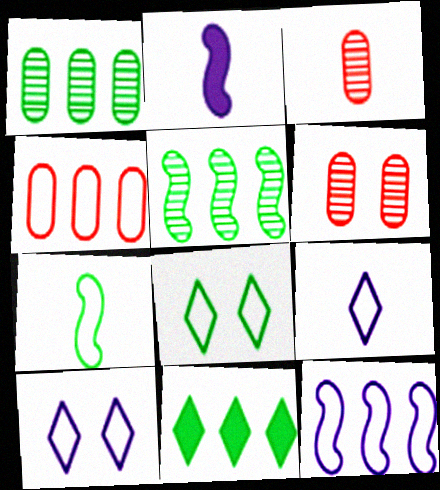[[4, 7, 10]]